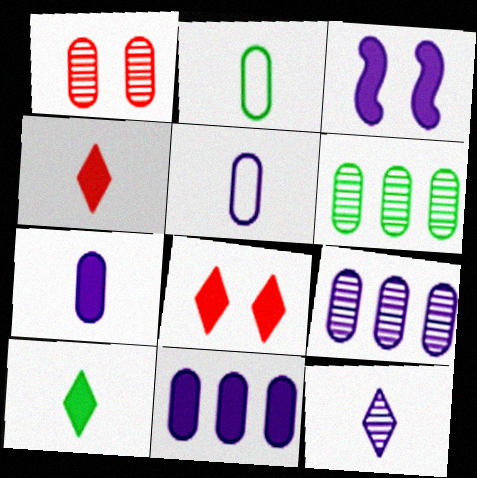[[1, 2, 11]]